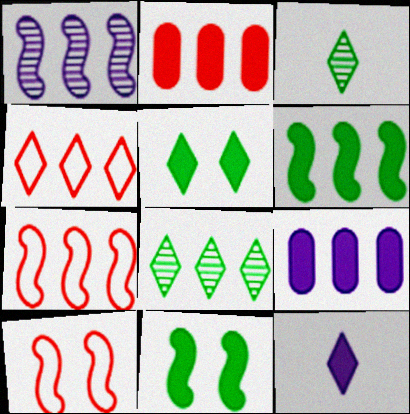[[1, 6, 7], 
[2, 11, 12], 
[3, 9, 10], 
[7, 8, 9]]